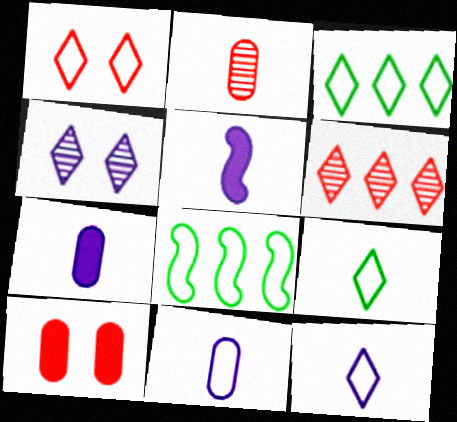[[1, 3, 12], 
[1, 8, 11], 
[2, 5, 9]]